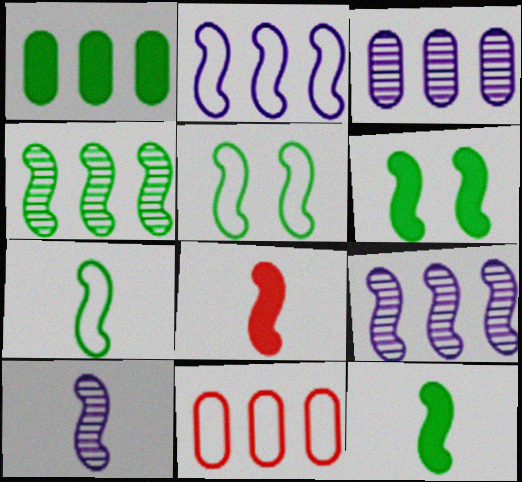[[1, 3, 11], 
[4, 5, 12], 
[4, 6, 7], 
[5, 8, 9], 
[7, 8, 10]]